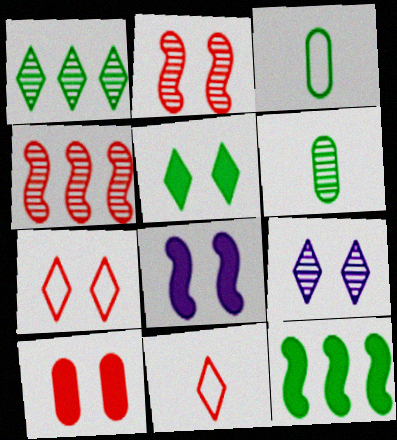[[2, 7, 10], 
[4, 6, 9], 
[4, 10, 11], 
[5, 7, 9], 
[5, 8, 10]]